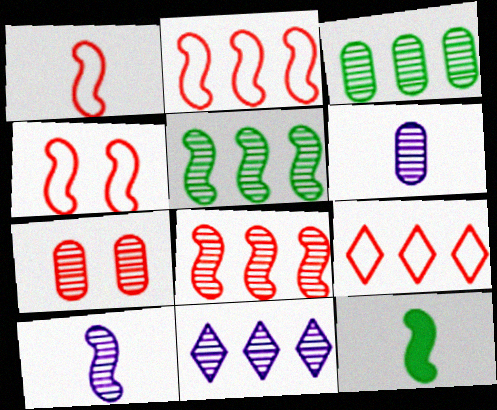[[1, 2, 4], 
[1, 10, 12], 
[3, 6, 7], 
[3, 8, 11]]